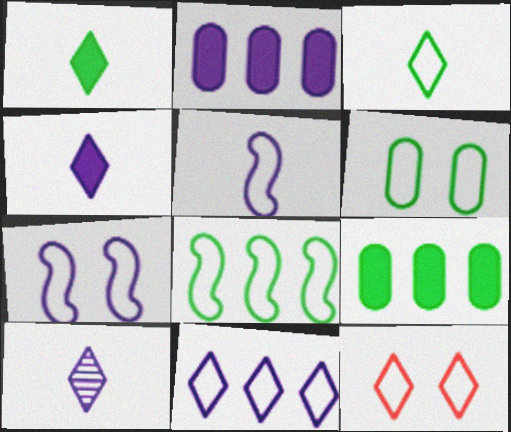[[2, 7, 10], 
[3, 6, 8], 
[3, 11, 12], 
[6, 7, 12]]